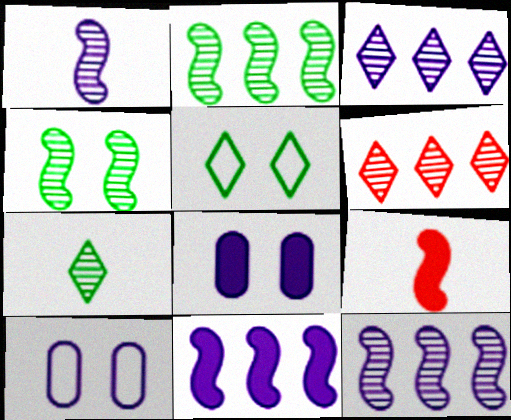[]